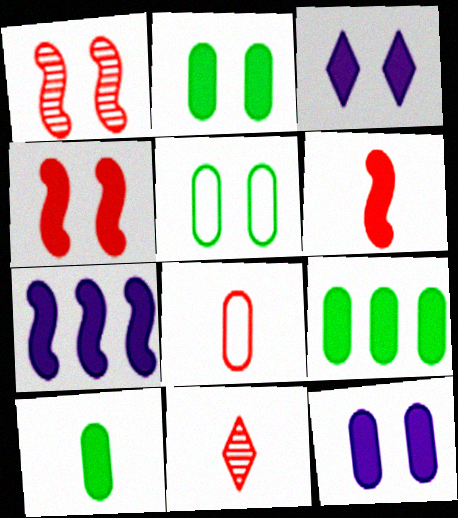[[1, 3, 5], 
[2, 3, 4], 
[2, 9, 10], 
[3, 6, 9], 
[5, 7, 11], 
[6, 8, 11]]